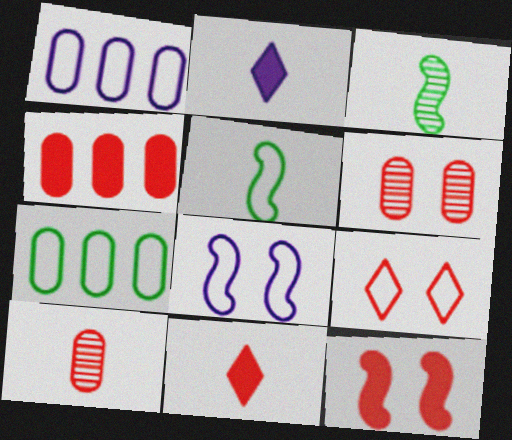[[1, 5, 9], 
[2, 5, 10], 
[4, 11, 12], 
[6, 9, 12]]